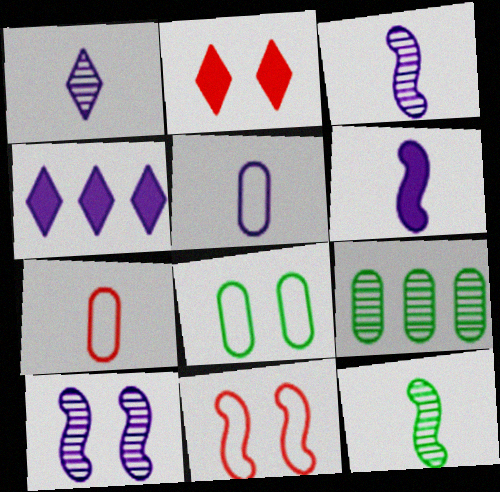[[1, 5, 6], 
[2, 8, 10], 
[4, 5, 10]]